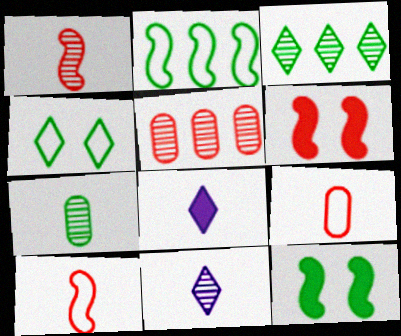[[1, 7, 11], 
[7, 8, 10]]